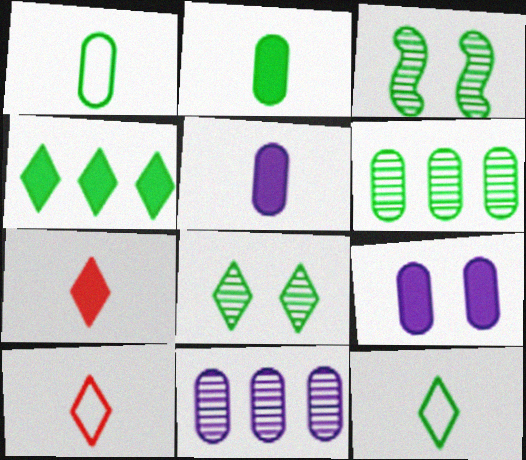[[1, 3, 4], 
[4, 8, 12]]